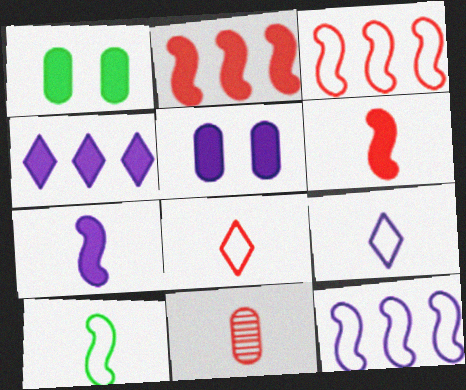[[1, 4, 6], 
[4, 5, 7], 
[6, 8, 11]]